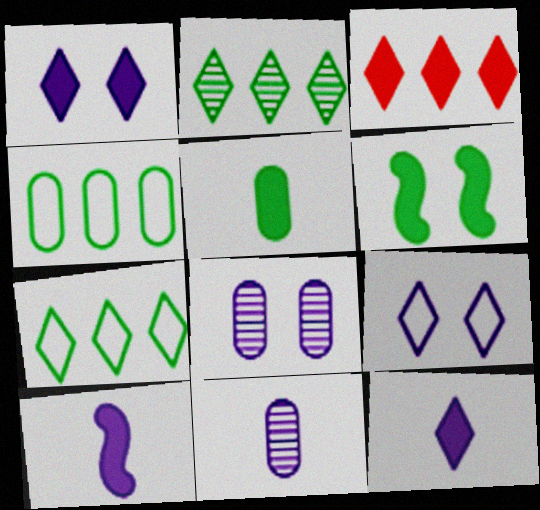[]